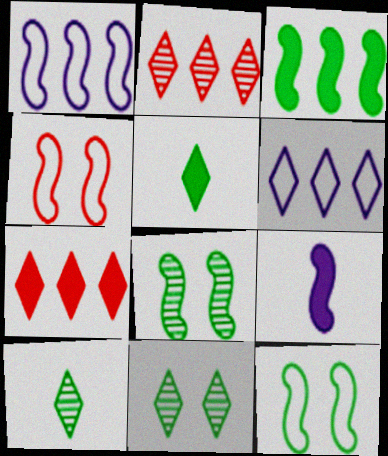[]